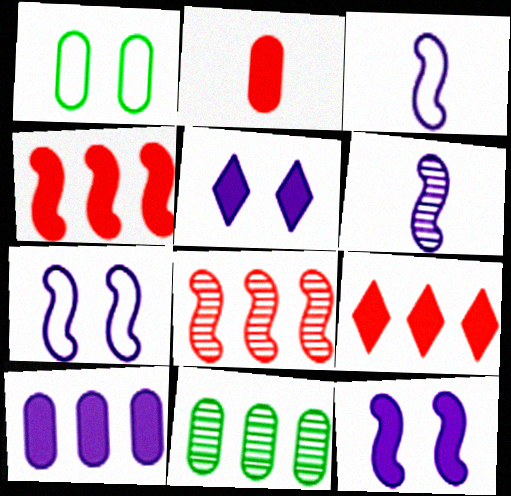[[1, 6, 9]]